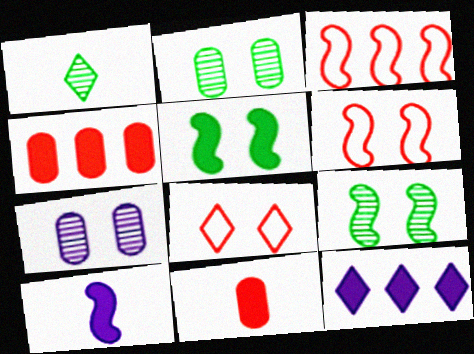[[1, 8, 12], 
[3, 9, 10], 
[5, 7, 8], 
[5, 11, 12]]